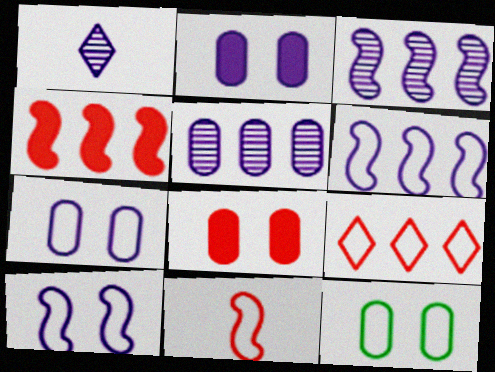[[1, 2, 6], 
[1, 4, 12]]